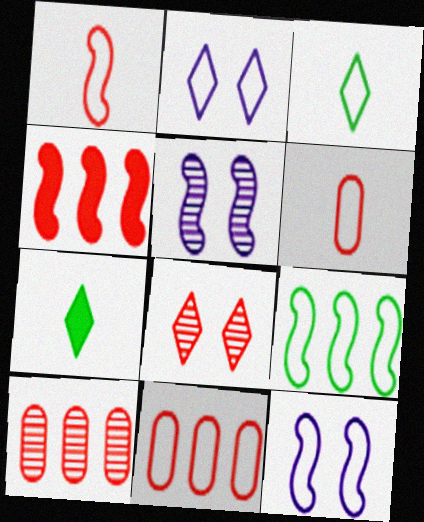[[1, 9, 12], 
[2, 6, 9], 
[3, 11, 12], 
[4, 6, 8], 
[5, 7, 11], 
[7, 10, 12]]